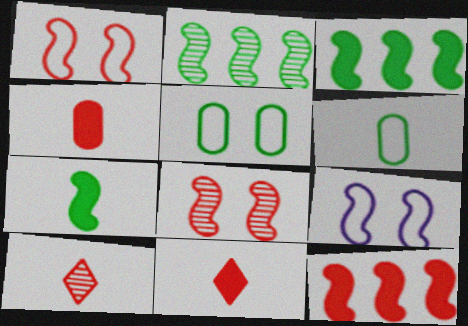[]